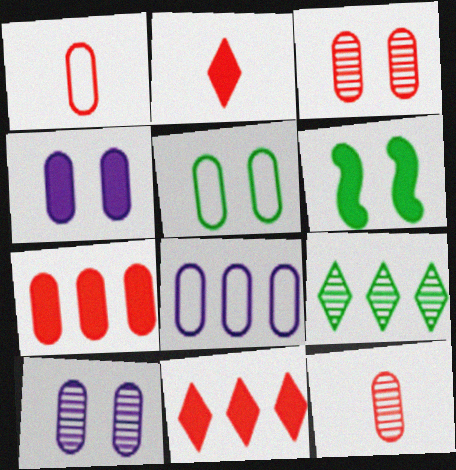[[1, 3, 7], 
[1, 5, 8], 
[3, 4, 5]]